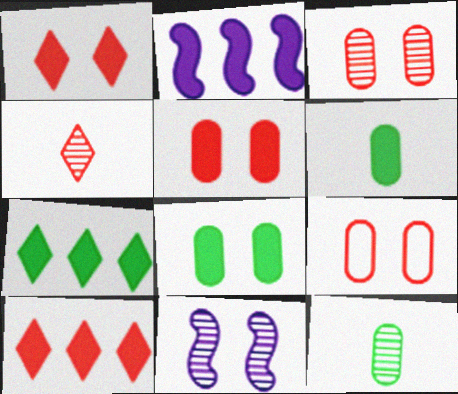[[1, 2, 6], 
[3, 5, 9]]